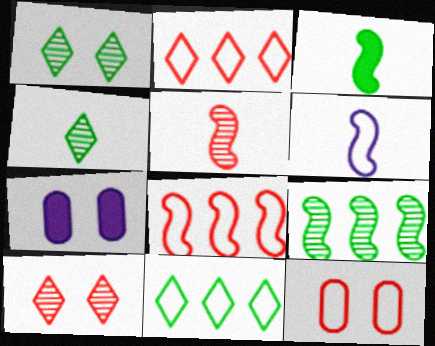[[3, 5, 6], 
[4, 7, 8], 
[5, 7, 11], 
[6, 11, 12]]